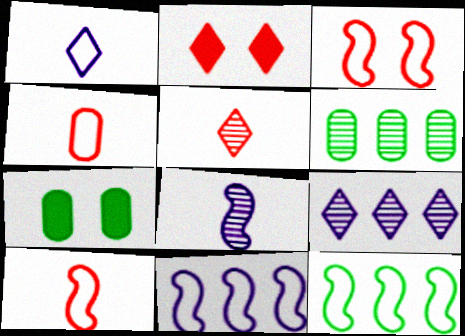[[5, 7, 11], 
[7, 9, 10]]